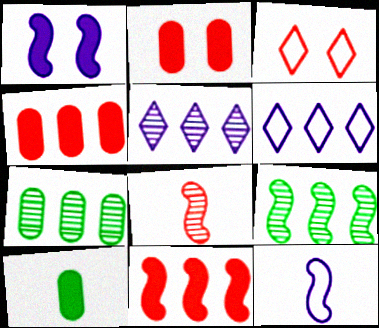[[3, 4, 8], 
[4, 6, 9], 
[6, 7, 11]]